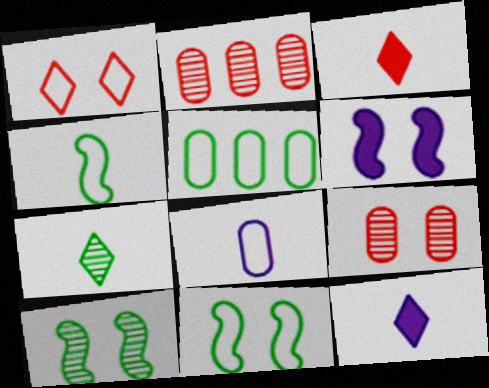[[2, 11, 12]]